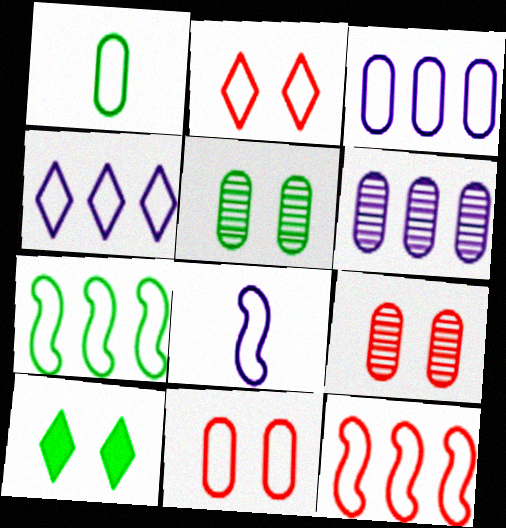[[1, 3, 11]]